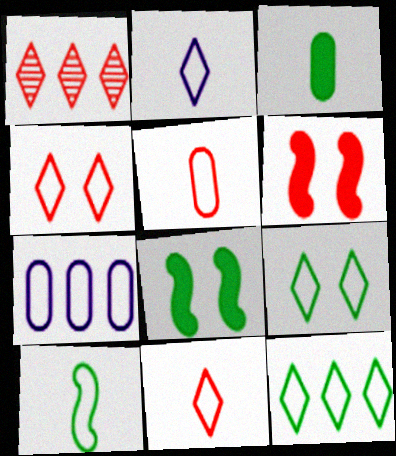[[1, 5, 6], 
[2, 4, 12], 
[2, 5, 10], 
[4, 7, 10]]